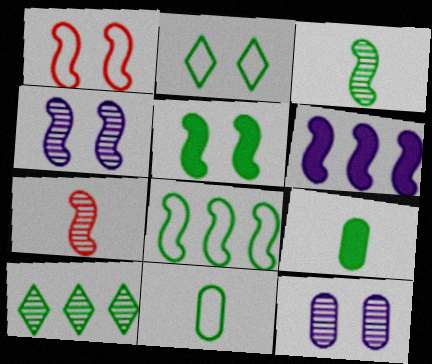[[1, 3, 6], 
[1, 4, 5], 
[2, 8, 11], 
[3, 5, 8], 
[5, 10, 11], 
[7, 10, 12]]